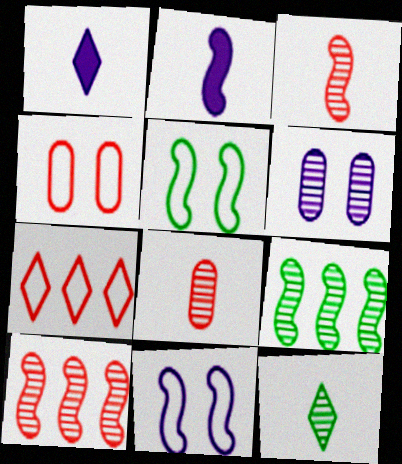[[1, 4, 9], 
[2, 5, 10], 
[6, 10, 12]]